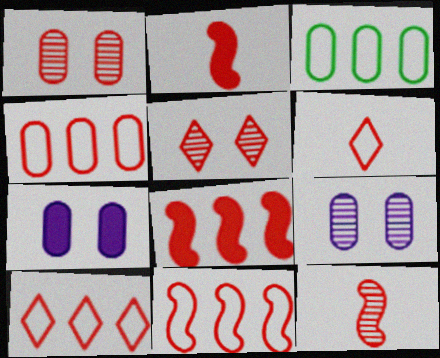[[1, 2, 10], 
[1, 6, 8], 
[2, 4, 5], 
[4, 10, 11]]